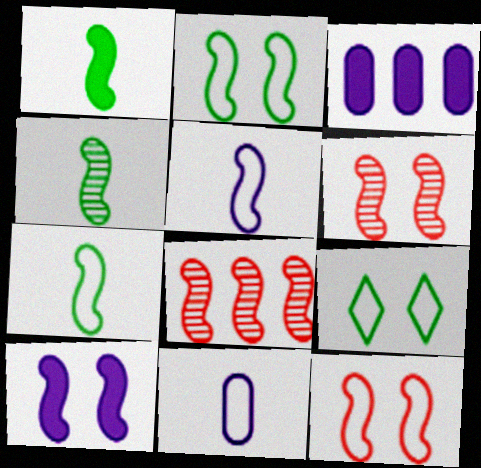[[1, 4, 7], 
[2, 6, 10], 
[7, 8, 10]]